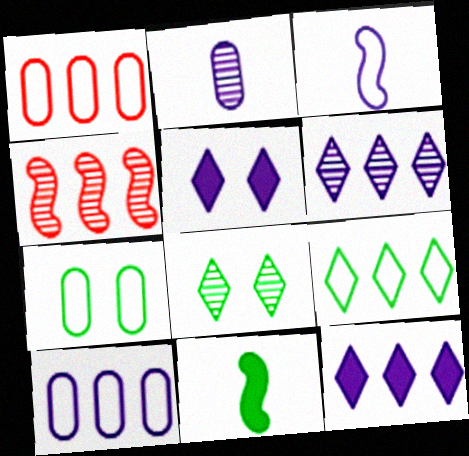[[2, 4, 8]]